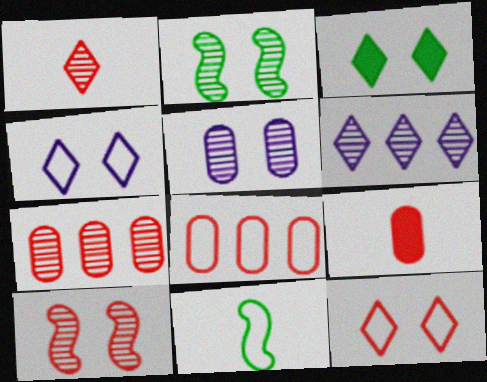[[1, 7, 10], 
[4, 8, 11]]